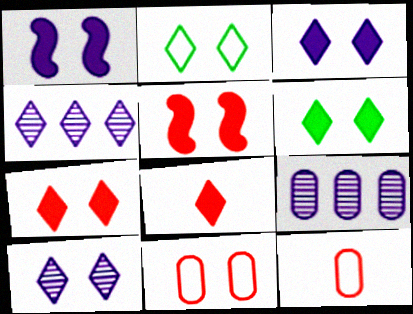[[2, 4, 8], 
[2, 7, 10], 
[3, 6, 7]]